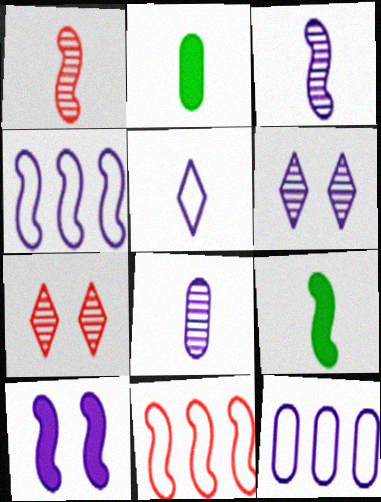[[1, 2, 5], 
[2, 4, 7], 
[2, 6, 11], 
[3, 4, 10], 
[7, 9, 12]]